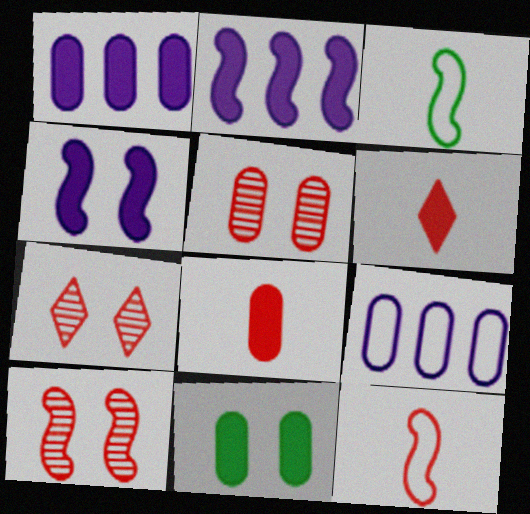[[1, 3, 7], 
[1, 8, 11], 
[2, 3, 10], 
[2, 6, 11], 
[5, 7, 10]]